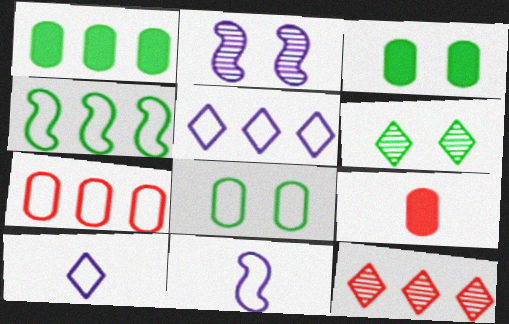[[3, 11, 12], 
[4, 5, 7]]